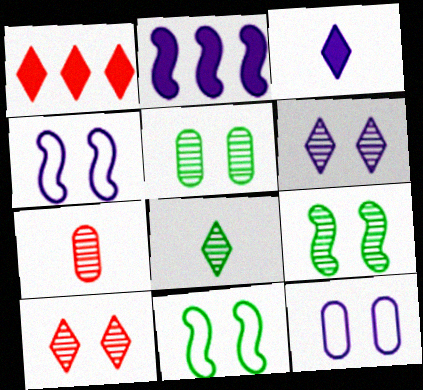[]